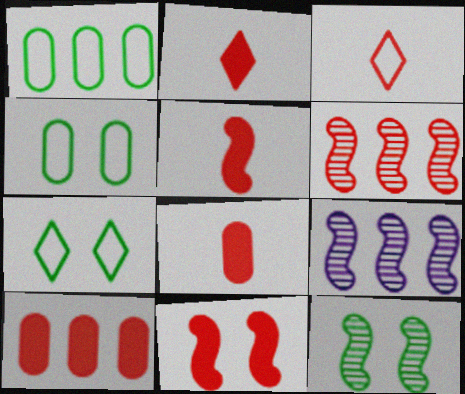[[2, 4, 9], 
[2, 5, 8], 
[2, 10, 11], 
[7, 8, 9]]